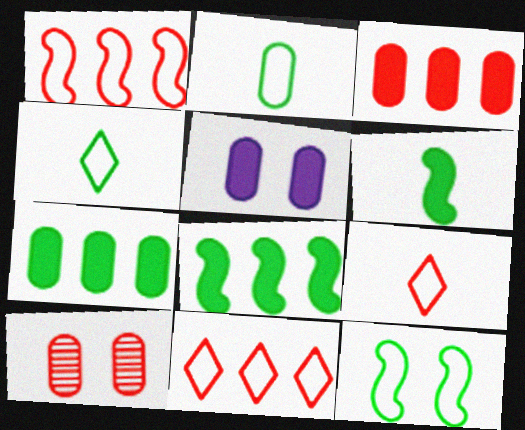[]